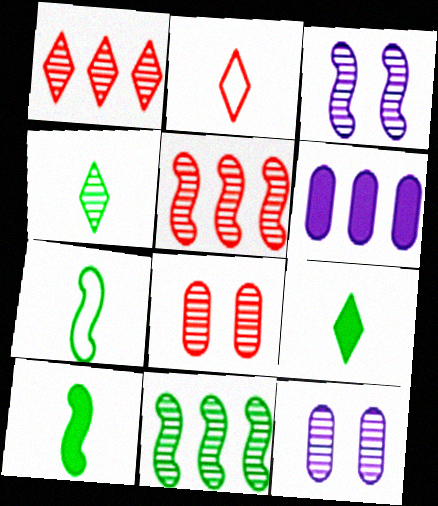[[4, 5, 12]]